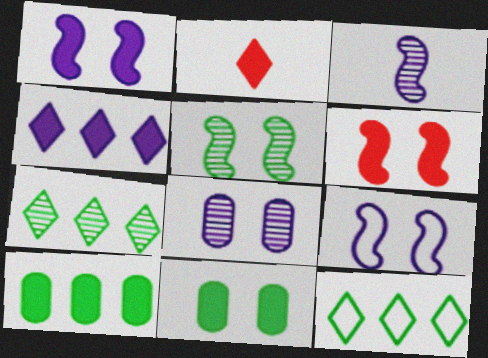[[1, 2, 10], 
[5, 6, 9]]